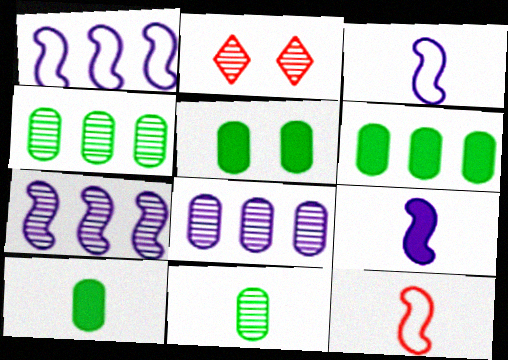[[1, 2, 10], 
[2, 3, 6], 
[2, 7, 11], 
[5, 6, 10]]